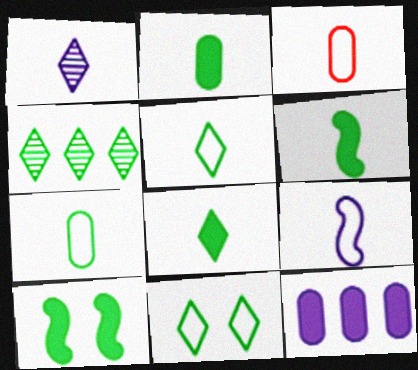[[1, 3, 6], 
[2, 6, 8], 
[3, 5, 9], 
[4, 7, 10], 
[4, 8, 11]]